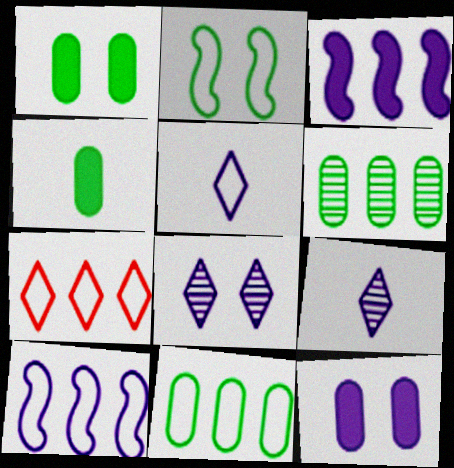[[3, 6, 7], 
[7, 10, 11], 
[9, 10, 12]]